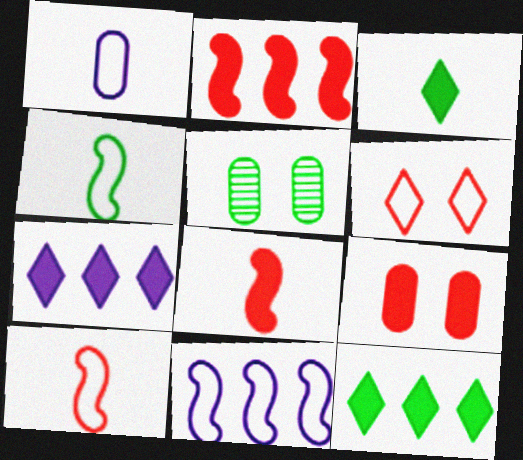[[4, 5, 12], 
[5, 7, 10]]